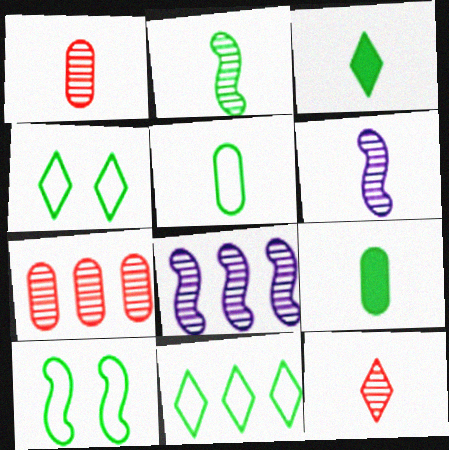[[2, 3, 5], 
[5, 10, 11]]